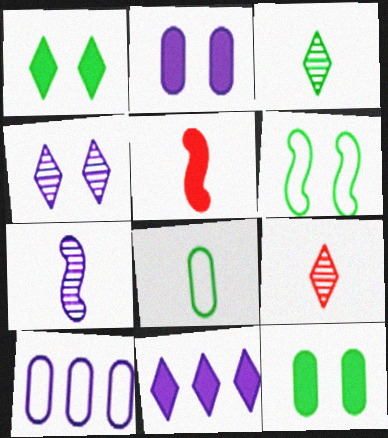[[5, 11, 12]]